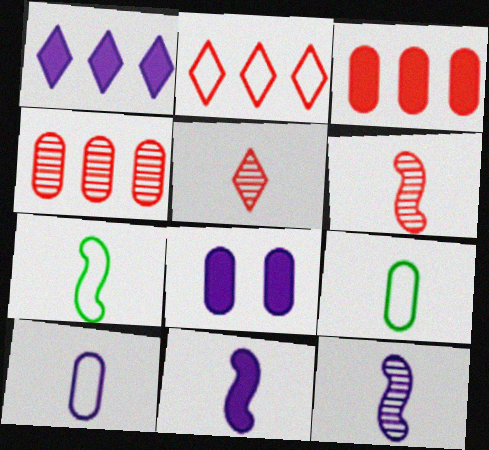[[1, 8, 11], 
[4, 8, 9], 
[5, 9, 11], 
[6, 7, 11]]